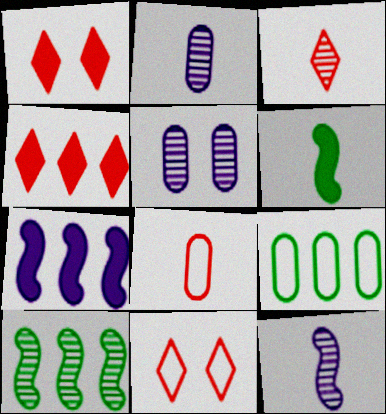[[1, 9, 12], 
[3, 4, 11], 
[3, 5, 10]]